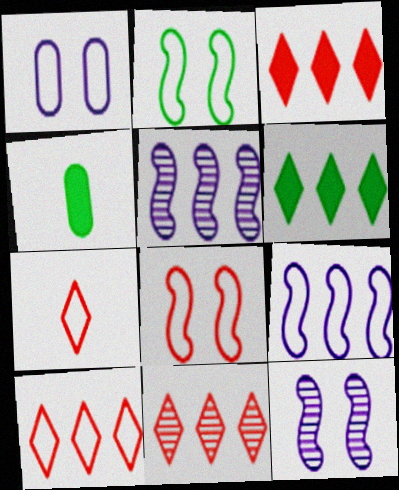[[3, 10, 11], 
[4, 10, 12]]